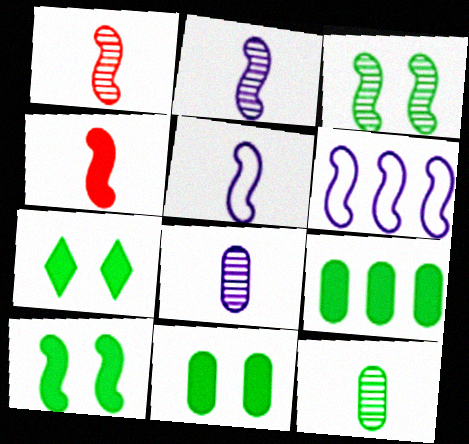[[1, 6, 10], 
[3, 4, 6], 
[7, 10, 11]]